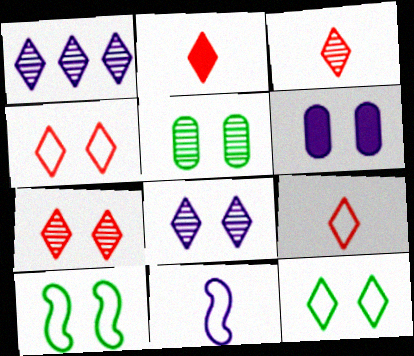[[1, 2, 12], 
[1, 6, 11], 
[2, 3, 9], 
[6, 7, 10]]